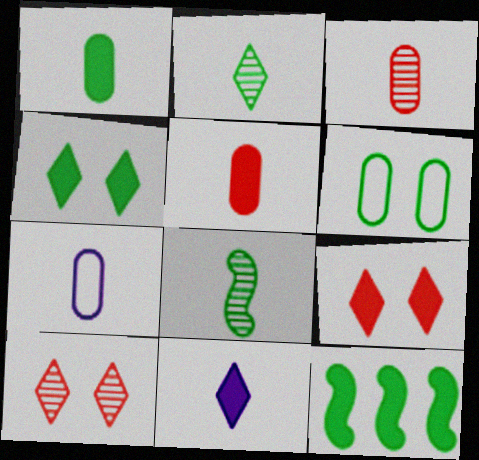[[1, 3, 7], 
[1, 4, 12], 
[2, 6, 12], 
[7, 10, 12]]